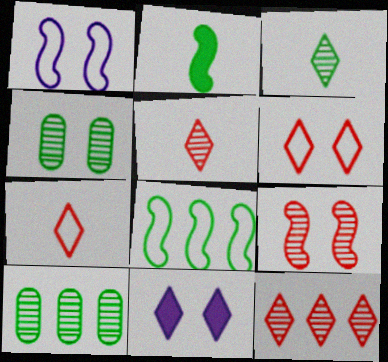[]